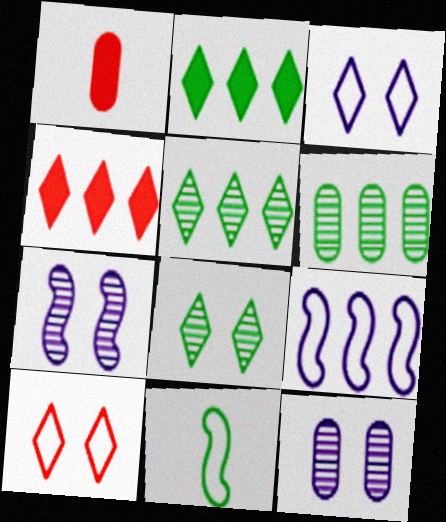[[1, 8, 9], 
[4, 6, 9], 
[4, 11, 12]]